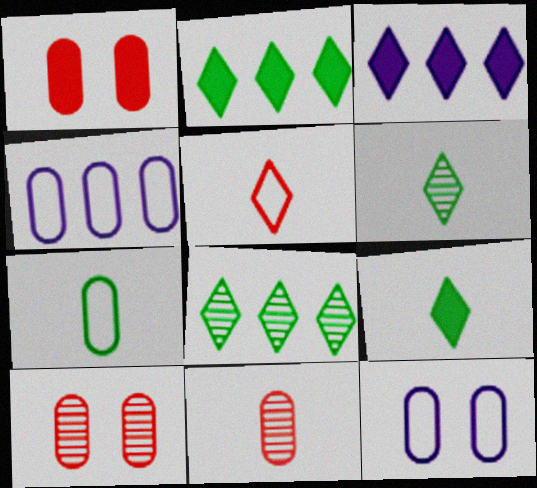[]